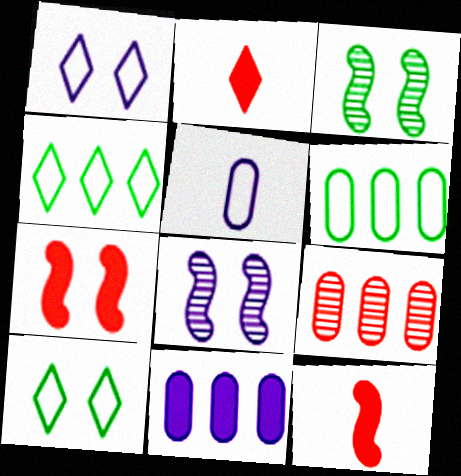[[2, 6, 8], 
[6, 9, 11]]